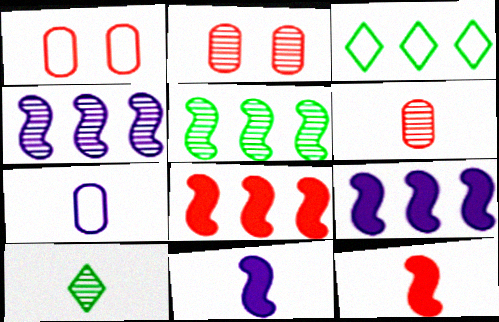[[1, 9, 10], 
[2, 3, 11], 
[2, 4, 10], 
[7, 10, 12]]